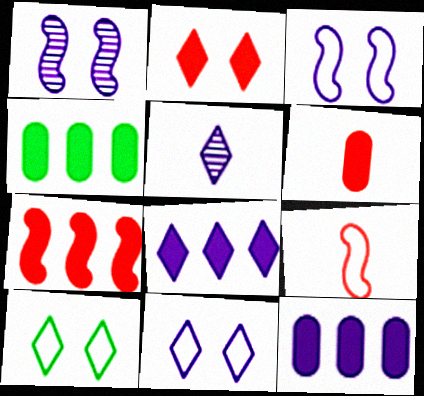[[2, 6, 7], 
[3, 5, 12], 
[4, 7, 8], 
[5, 8, 11]]